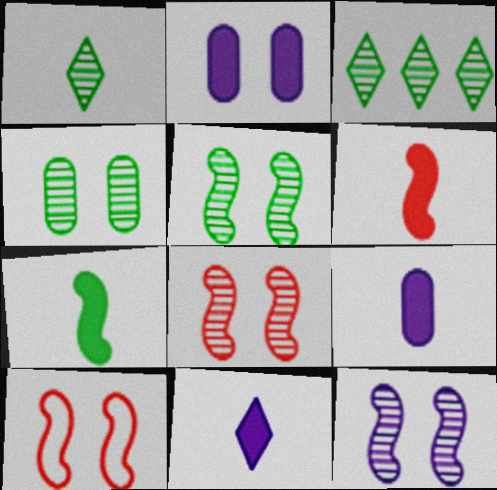[[3, 9, 10], 
[5, 8, 12]]